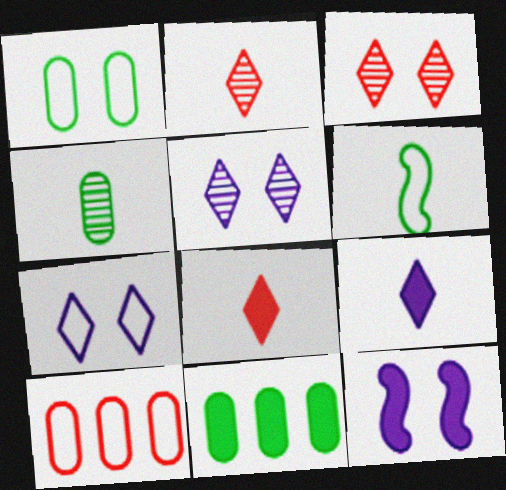[[1, 3, 12], 
[1, 4, 11], 
[6, 7, 10], 
[8, 11, 12]]